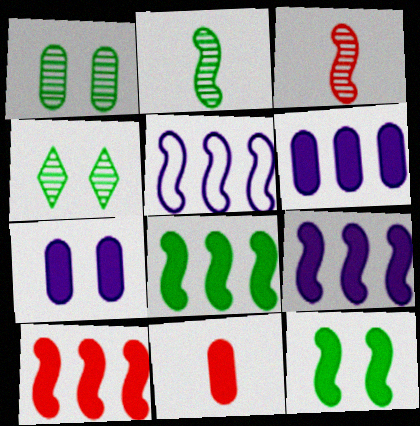[[3, 5, 12], 
[4, 5, 11], 
[8, 9, 10]]